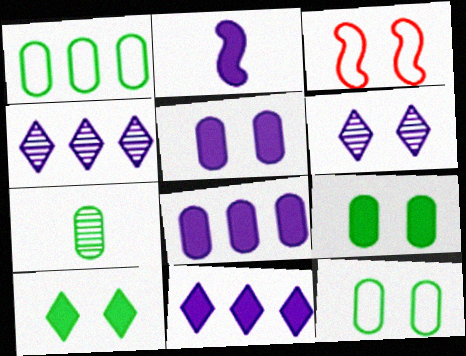[[1, 7, 9], 
[2, 5, 11], 
[3, 6, 9], 
[3, 7, 11]]